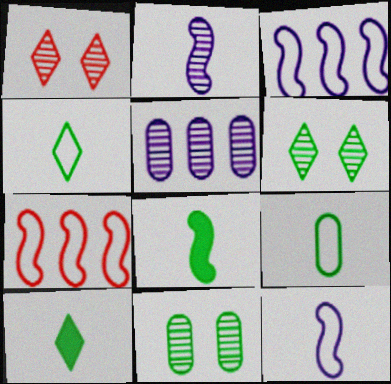[]